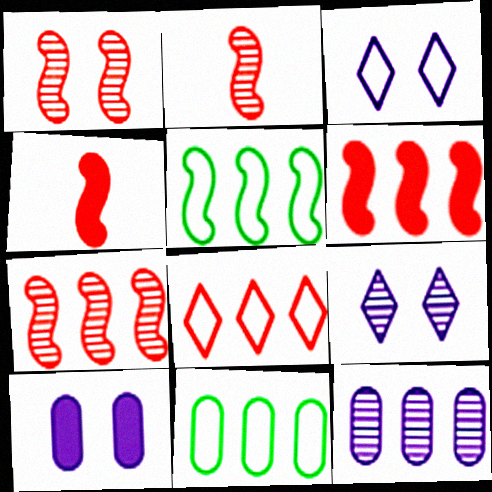[[1, 2, 7], 
[4, 9, 11]]